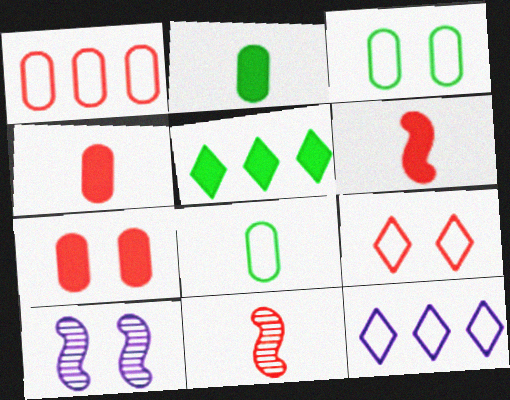[]